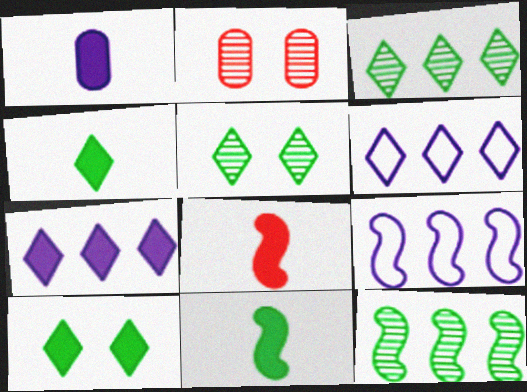[[1, 4, 8], 
[2, 4, 9], 
[2, 6, 11]]